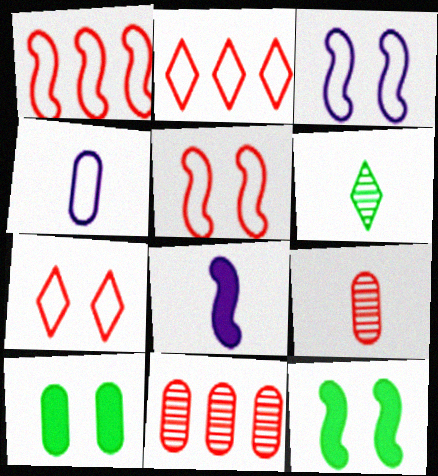[[4, 10, 11]]